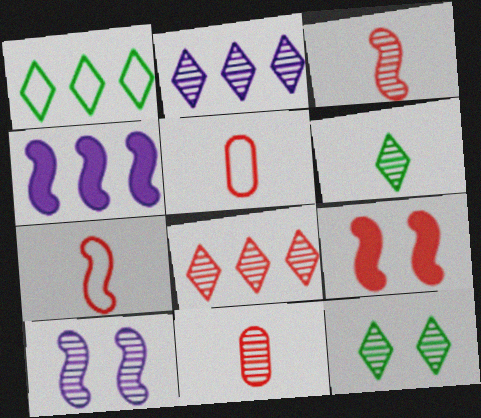[[4, 5, 12], 
[5, 8, 9]]